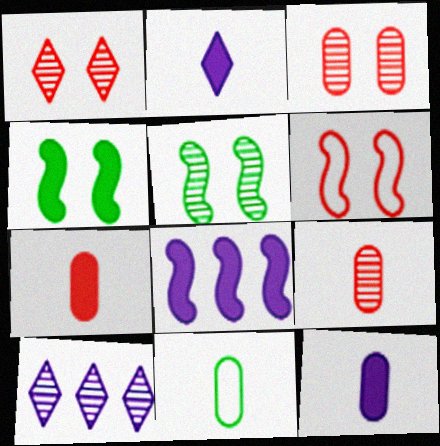[[1, 8, 11], 
[5, 9, 10], 
[9, 11, 12]]